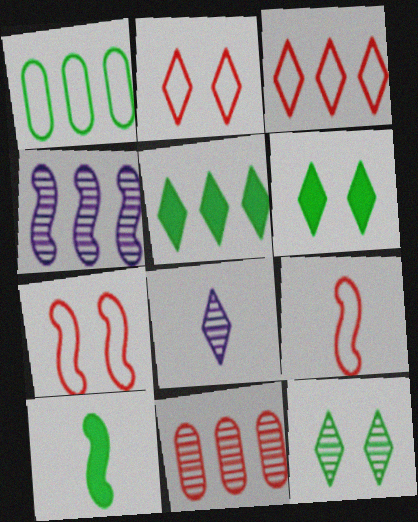[[1, 10, 12], 
[2, 5, 8], 
[3, 6, 8], 
[4, 7, 10]]